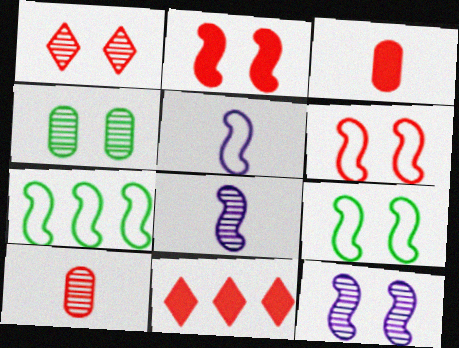[[1, 4, 12], 
[2, 3, 11], 
[2, 7, 8], 
[2, 9, 12], 
[4, 5, 11], 
[5, 6, 7], 
[6, 10, 11]]